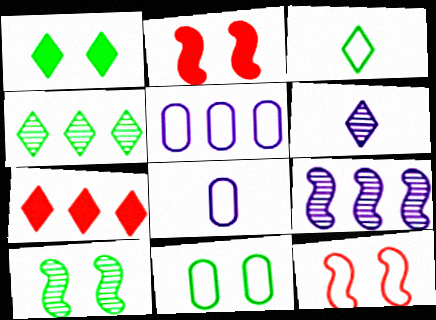[[1, 3, 4], 
[1, 10, 11], 
[2, 4, 8], 
[3, 5, 12], 
[7, 8, 10]]